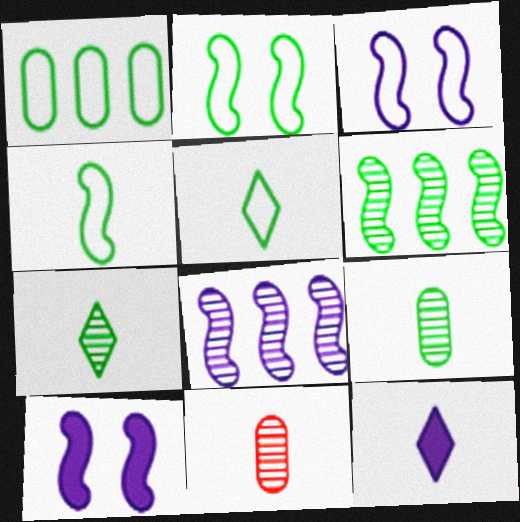[[1, 2, 5], 
[4, 11, 12]]